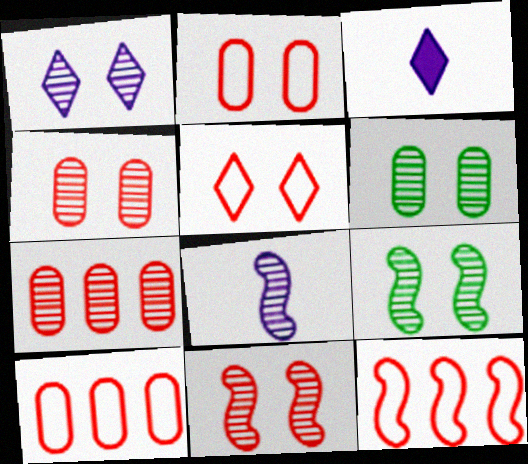[[1, 4, 9], 
[1, 6, 11], 
[3, 6, 12], 
[3, 9, 10]]